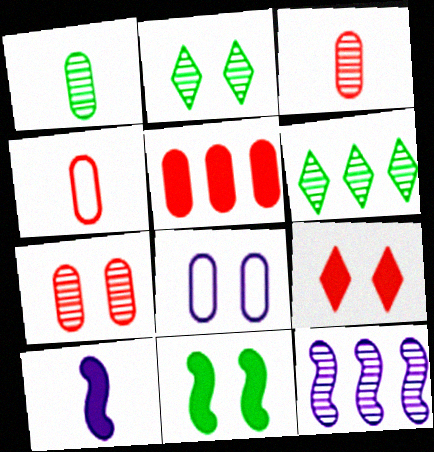[[1, 5, 8], 
[2, 3, 12], 
[4, 5, 7]]